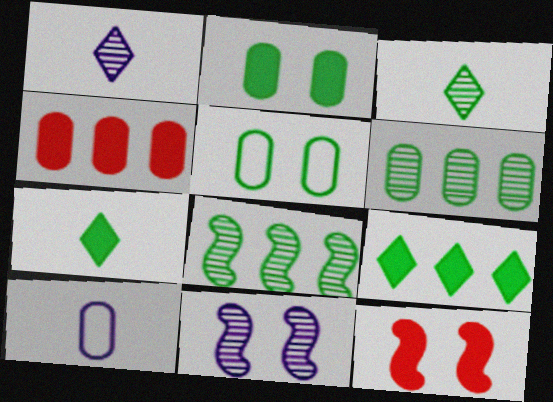[[5, 7, 8]]